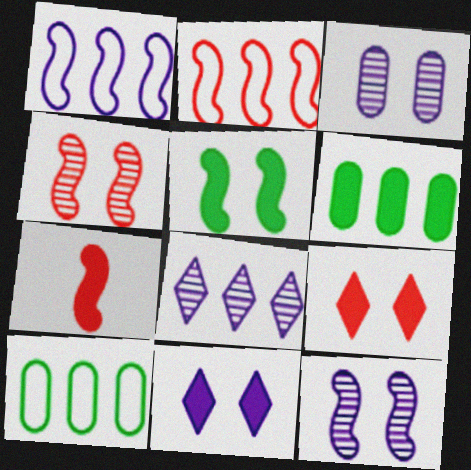[[2, 4, 7], 
[2, 6, 8], 
[6, 7, 11]]